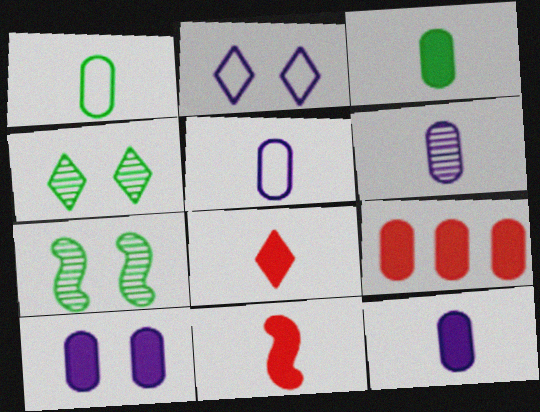[[3, 9, 10], 
[5, 6, 12]]